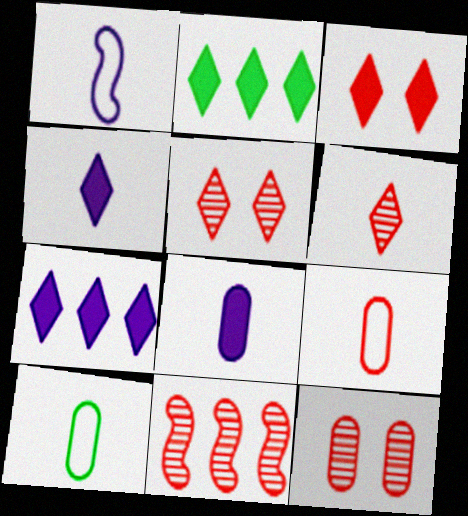[[1, 2, 12], 
[2, 3, 4], 
[3, 9, 11], 
[6, 11, 12]]